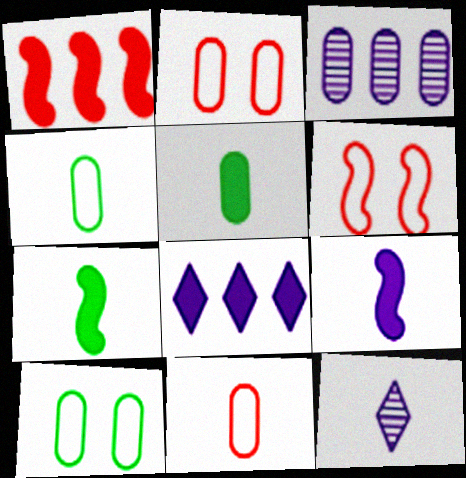[[1, 10, 12], 
[2, 3, 5], 
[7, 11, 12]]